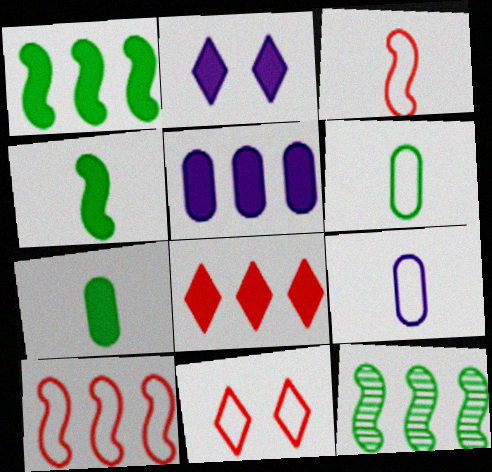[[1, 5, 8]]